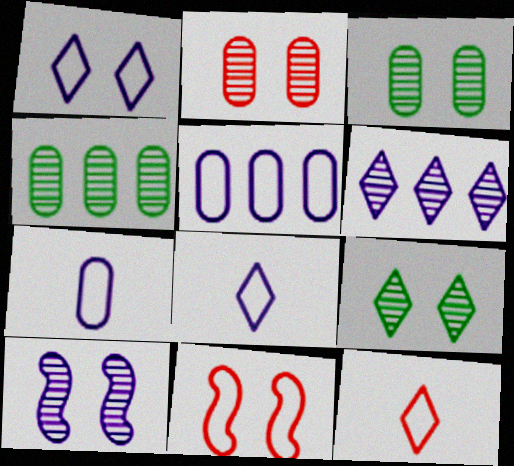[[2, 9, 10]]